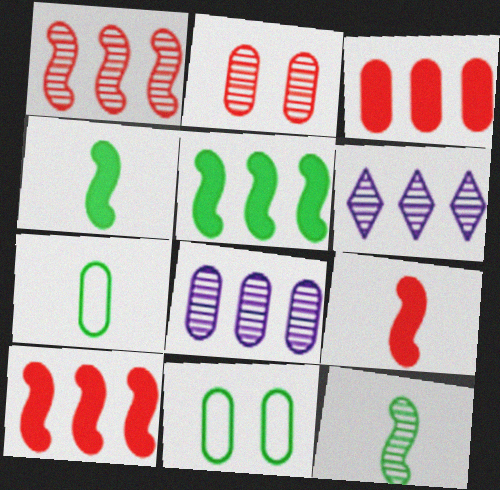[[2, 6, 12], 
[6, 9, 11]]